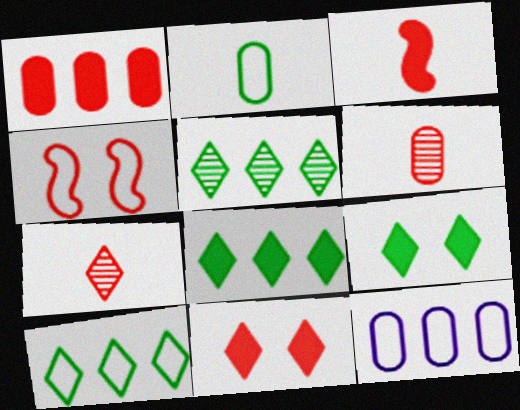[[1, 3, 11], 
[1, 4, 7], 
[5, 8, 10]]